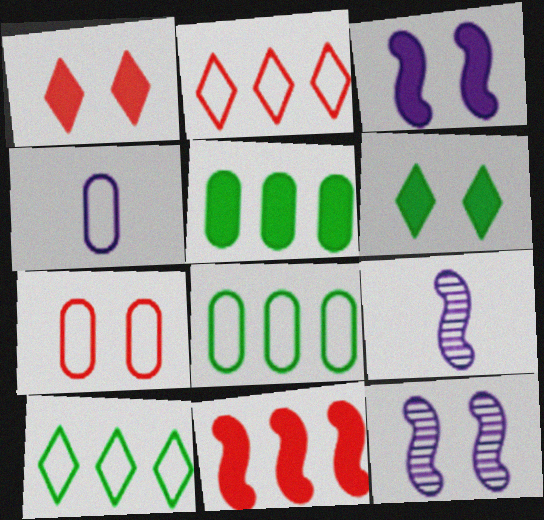[[1, 8, 9], 
[4, 7, 8], 
[6, 7, 12]]